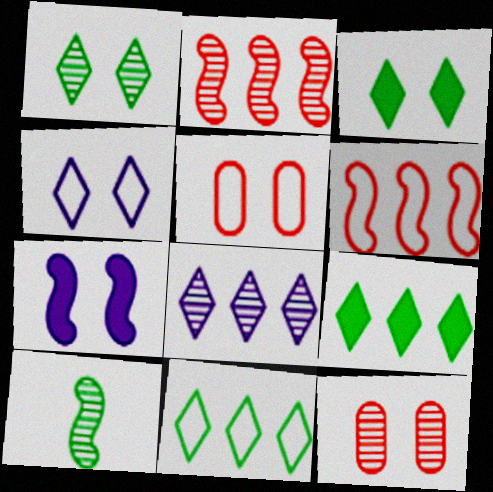[[1, 5, 7], 
[6, 7, 10], 
[8, 10, 12]]